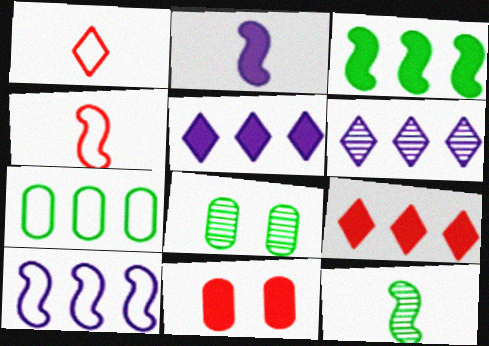[[2, 4, 12], 
[4, 5, 8]]